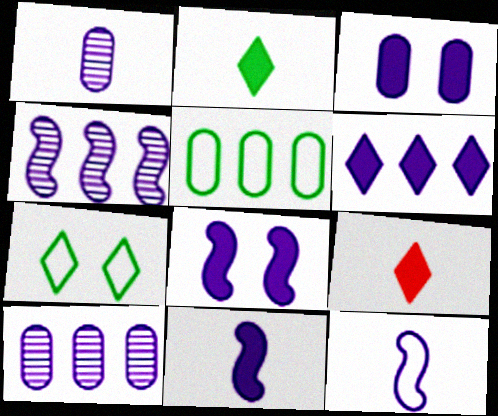[[3, 6, 11], 
[4, 8, 12]]